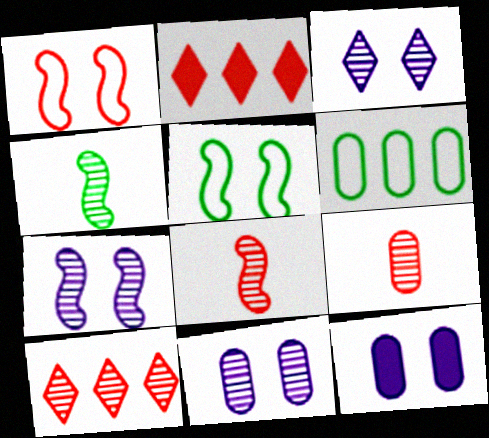[[1, 2, 9], 
[3, 7, 11], 
[4, 10, 11], 
[6, 9, 12]]